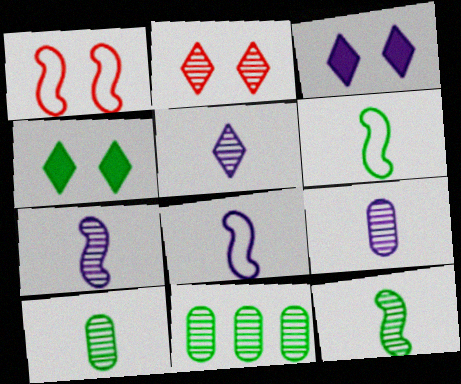[[2, 7, 11], 
[4, 6, 11], 
[5, 7, 9]]